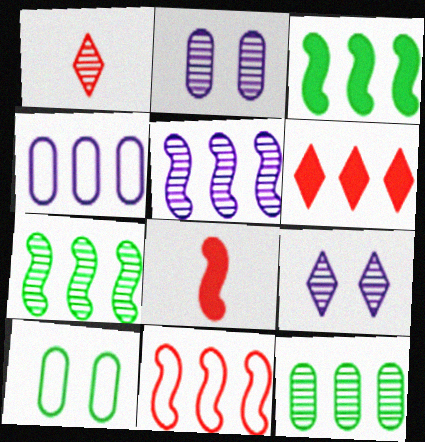[[1, 2, 7], 
[3, 5, 11], 
[4, 6, 7]]